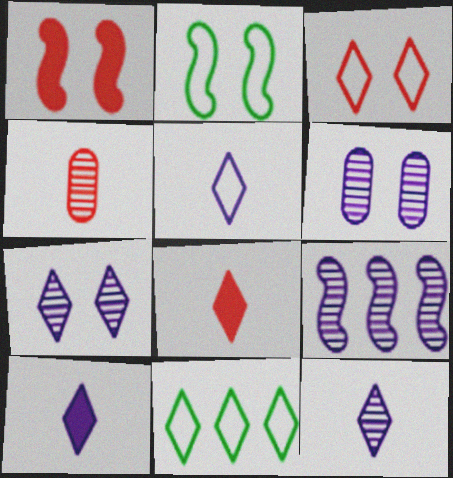[[3, 5, 11], 
[5, 10, 12], 
[6, 9, 12], 
[7, 8, 11]]